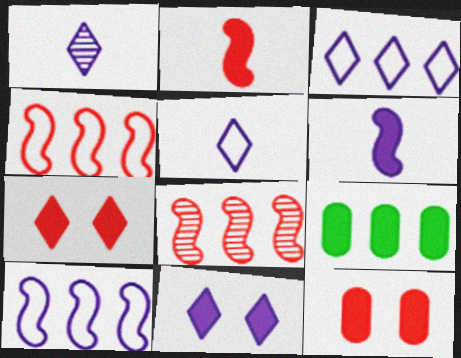[[1, 3, 11], 
[2, 9, 11], 
[3, 8, 9], 
[6, 7, 9]]